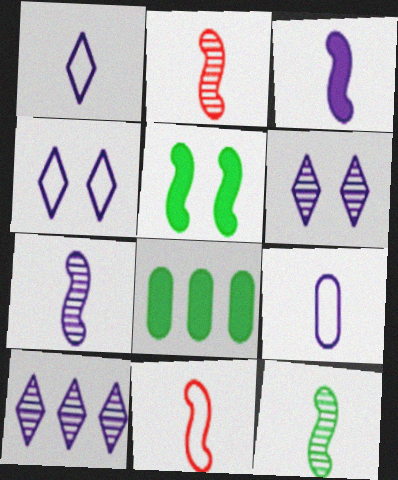[[2, 4, 8], 
[2, 7, 12], 
[3, 11, 12], 
[6, 8, 11]]